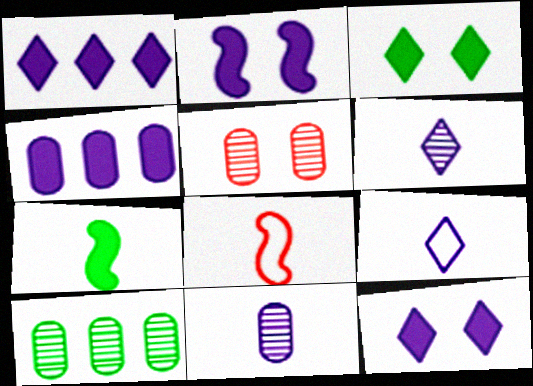[[5, 10, 11], 
[8, 10, 12]]